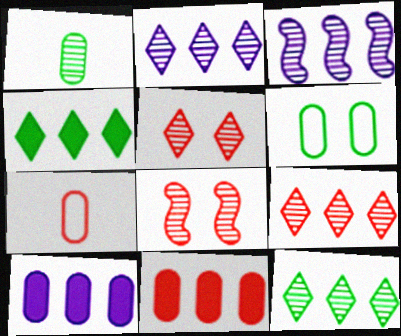[[1, 2, 8], 
[1, 3, 5], 
[2, 9, 12]]